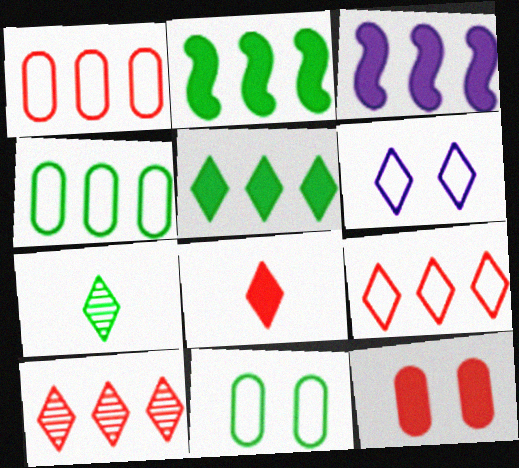[[2, 7, 11], 
[3, 4, 10]]